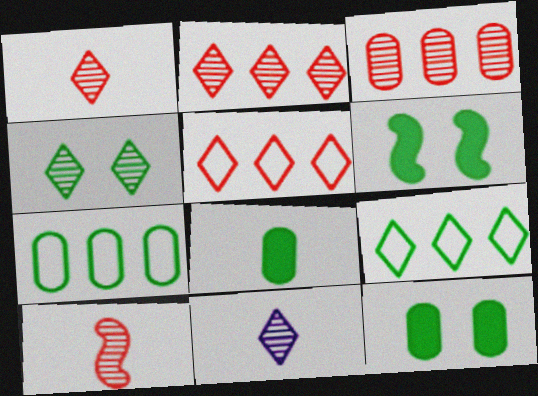[[2, 4, 11]]